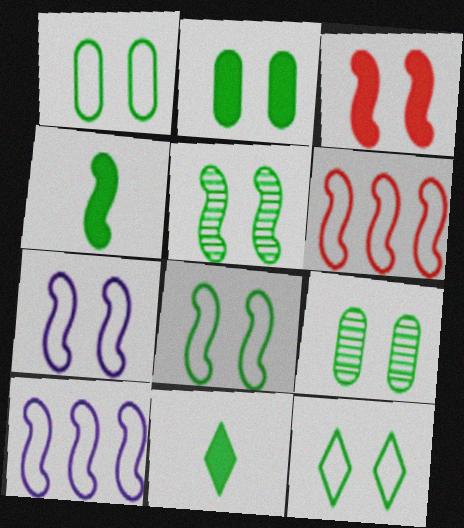[[1, 2, 9], 
[1, 8, 12], 
[2, 5, 12], 
[3, 5, 7]]